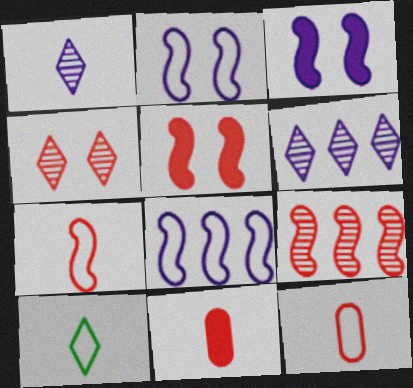[[5, 7, 9]]